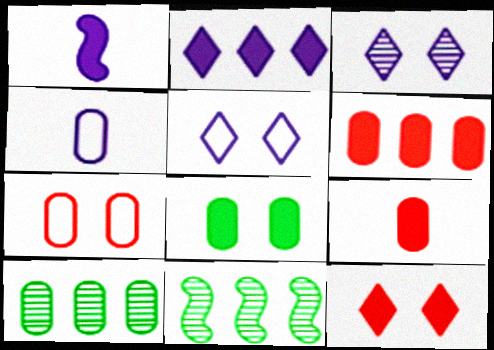[[4, 11, 12], 
[5, 9, 11]]